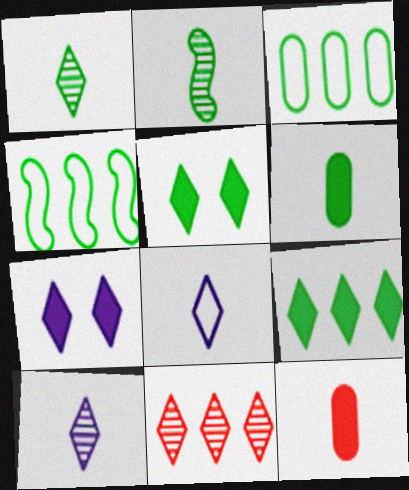[[2, 3, 5], 
[2, 8, 12], 
[5, 8, 11]]